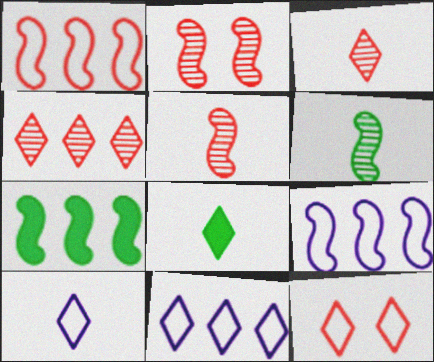[[3, 8, 10]]